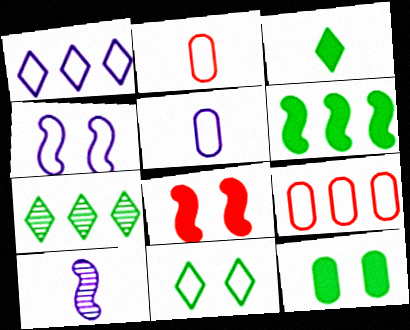[[1, 4, 5], 
[2, 3, 10], 
[3, 6, 12], 
[3, 7, 11], 
[5, 7, 8]]